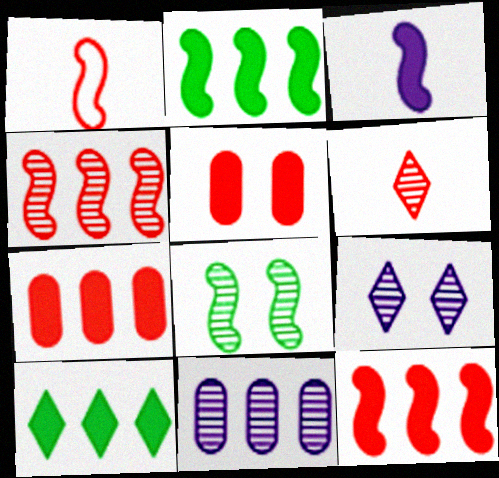[[3, 5, 10], 
[6, 8, 11]]